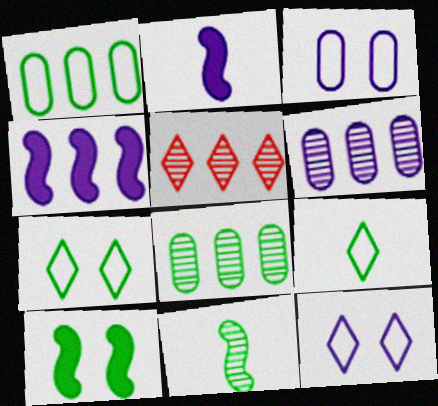[[1, 4, 5], 
[2, 6, 12], 
[8, 9, 10]]